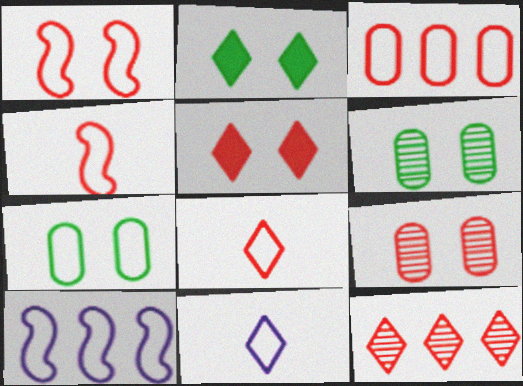[[1, 3, 8], 
[1, 5, 9], 
[2, 11, 12], 
[5, 8, 12], 
[7, 8, 10]]